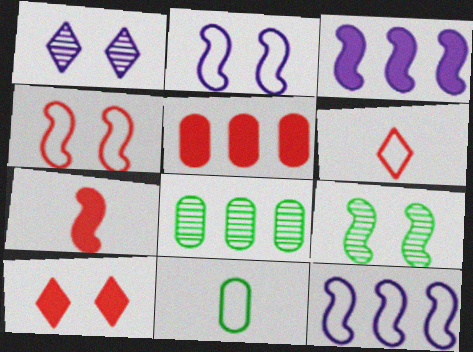[[5, 7, 10], 
[7, 9, 12]]